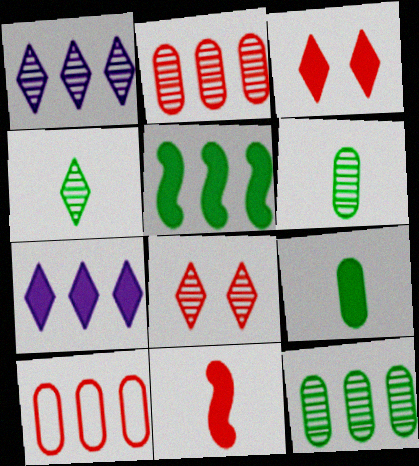[[1, 4, 8], 
[1, 5, 10], 
[8, 10, 11]]